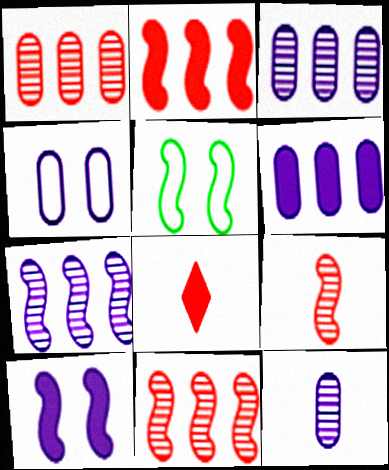[[3, 5, 8], 
[4, 6, 12]]